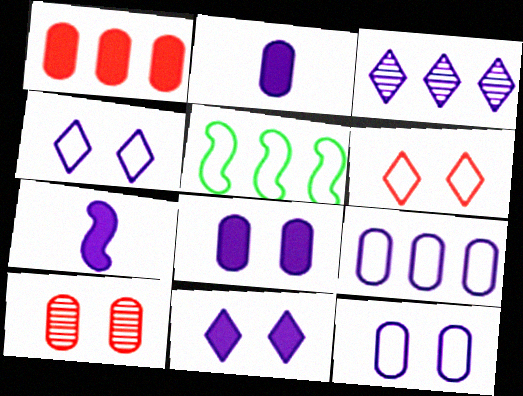[[1, 3, 5], 
[3, 7, 12]]